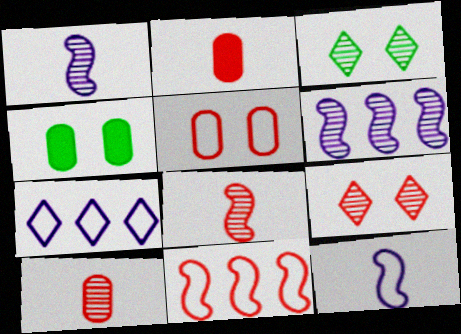[[2, 9, 11], 
[3, 6, 10], 
[4, 7, 8]]